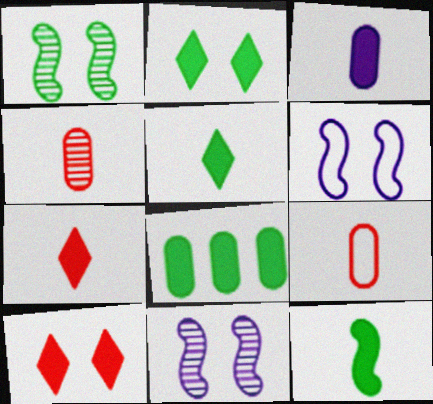[[2, 8, 12], 
[3, 7, 12]]